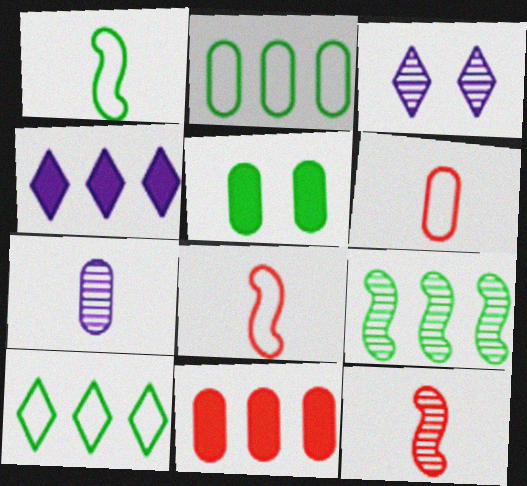[[1, 3, 11]]